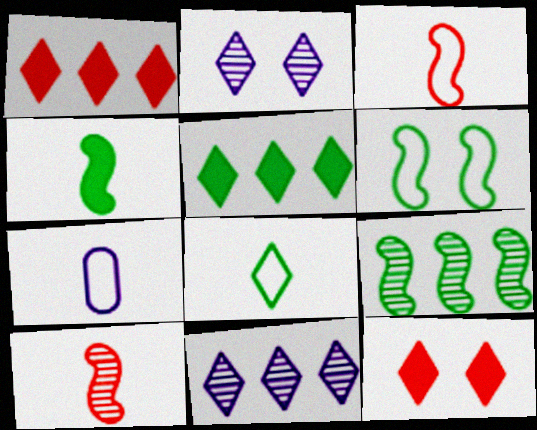[[1, 2, 8], 
[3, 7, 8], 
[4, 6, 9], 
[7, 9, 12], 
[8, 11, 12]]